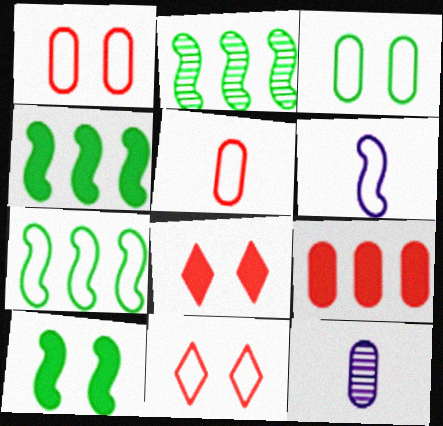[[2, 4, 7], 
[3, 9, 12], 
[4, 11, 12], 
[7, 8, 12]]